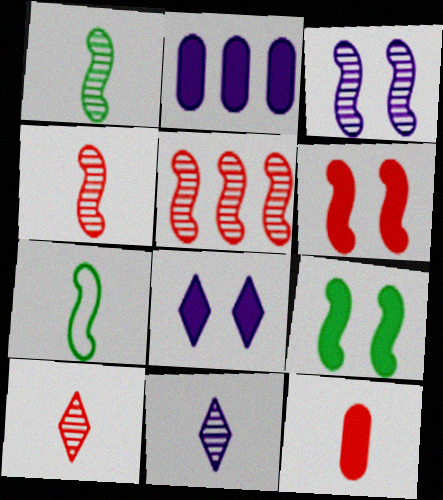[[1, 3, 5], 
[7, 11, 12]]